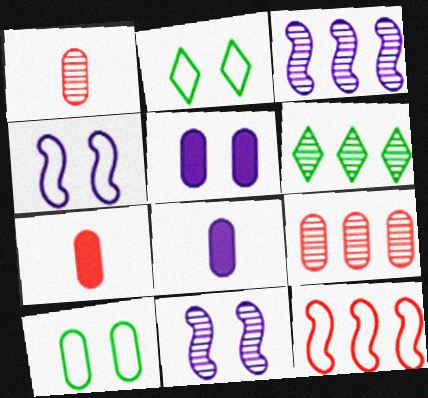[[1, 6, 11], 
[2, 3, 7], 
[3, 6, 9], 
[4, 6, 7], 
[8, 9, 10]]